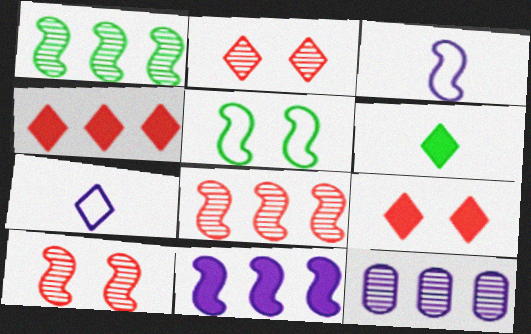[]